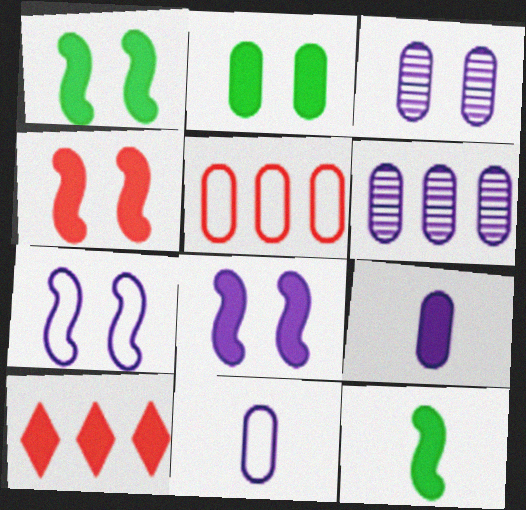[[1, 4, 8], 
[1, 9, 10]]